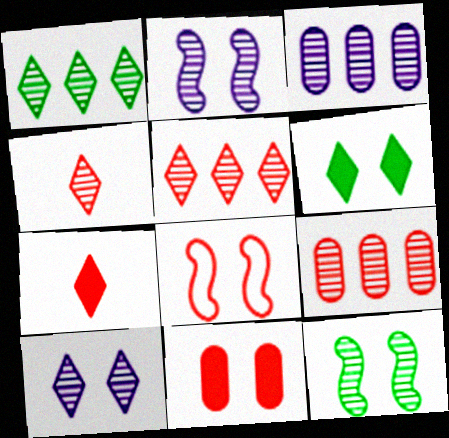[[1, 4, 10], 
[3, 4, 12], 
[7, 8, 9]]